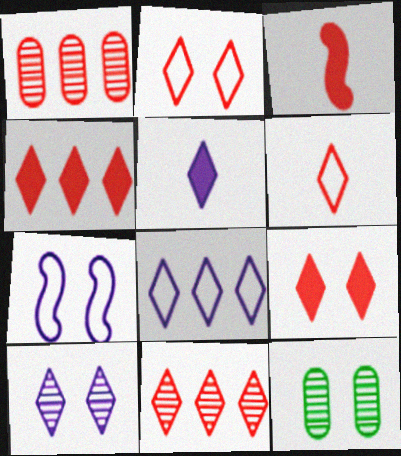[[1, 2, 3], 
[3, 8, 12], 
[5, 8, 10], 
[6, 9, 11], 
[7, 9, 12]]